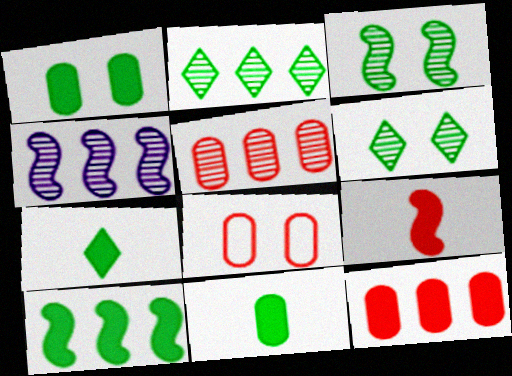[[1, 7, 10], 
[2, 4, 5], 
[4, 7, 8]]